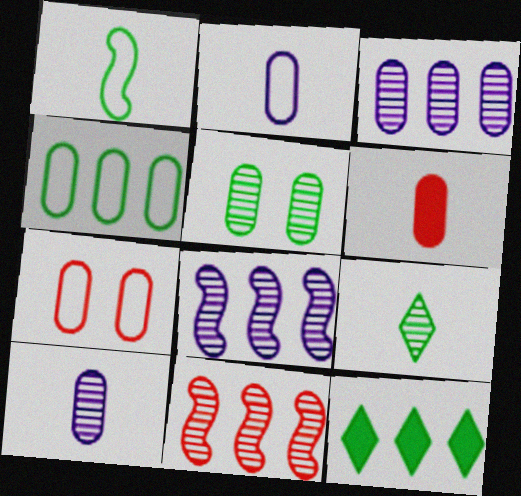[[1, 5, 12], 
[2, 4, 7]]